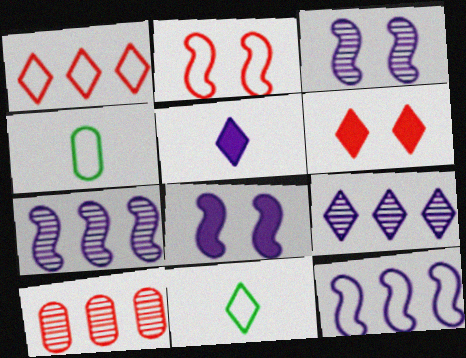[[4, 6, 7], 
[6, 9, 11], 
[8, 10, 11]]